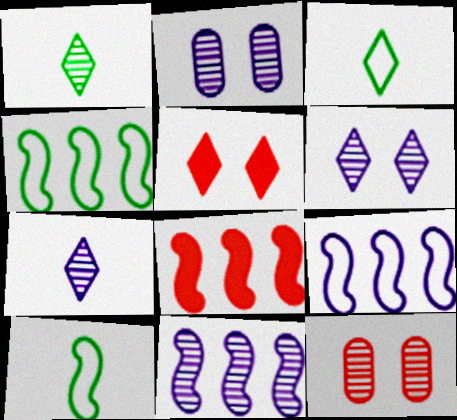[[1, 11, 12], 
[2, 3, 8], 
[2, 7, 11], 
[4, 8, 11]]